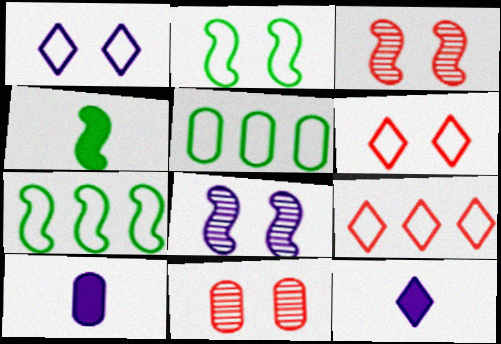[[3, 5, 12], 
[5, 10, 11], 
[7, 11, 12]]